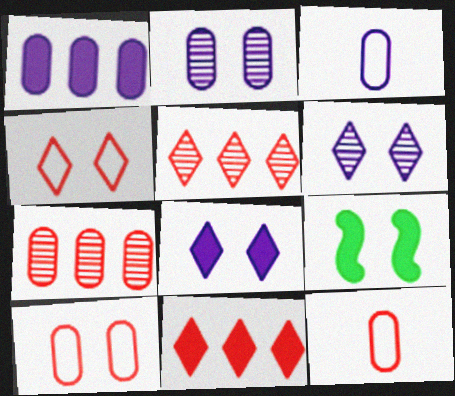[[1, 2, 3], 
[2, 4, 9], 
[3, 5, 9], 
[6, 9, 10]]